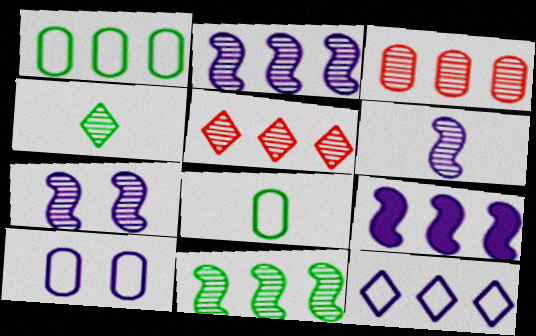[[1, 5, 9], 
[2, 6, 7], 
[3, 4, 7]]